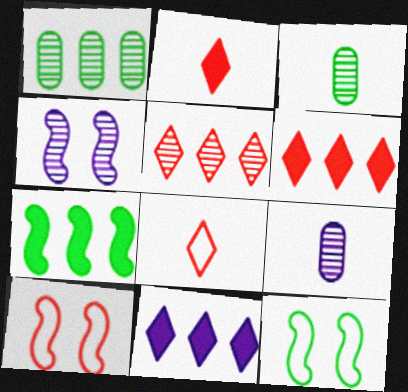[[3, 4, 5], 
[3, 10, 11], 
[6, 9, 12]]